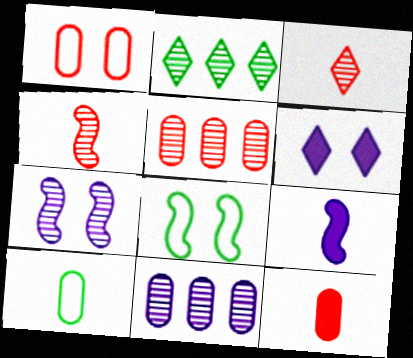[[1, 2, 9], 
[1, 5, 12], 
[3, 9, 10]]